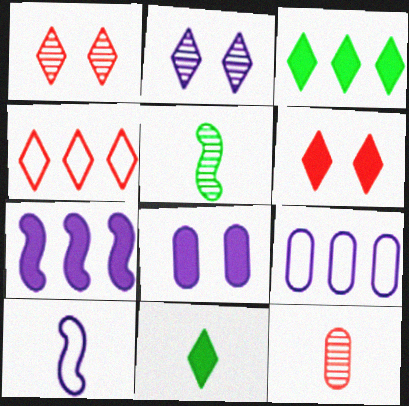[[2, 4, 11], 
[4, 5, 8], 
[5, 6, 9], 
[10, 11, 12]]